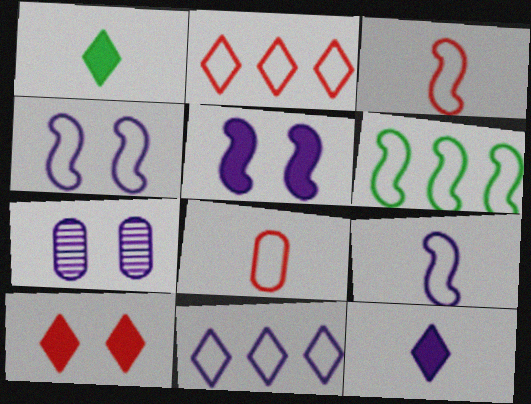[[3, 4, 6]]